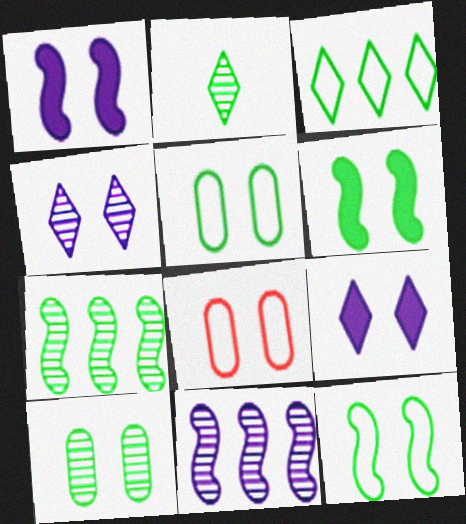[[2, 7, 10], 
[4, 6, 8]]